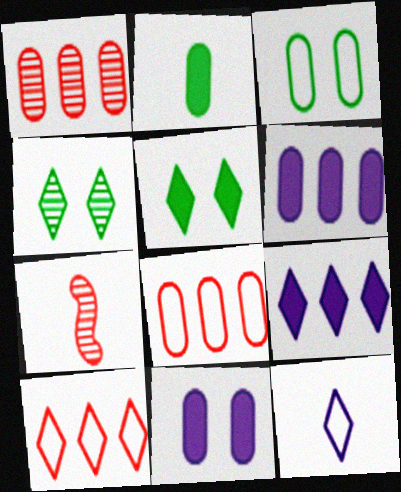[[2, 7, 12], 
[3, 7, 9]]